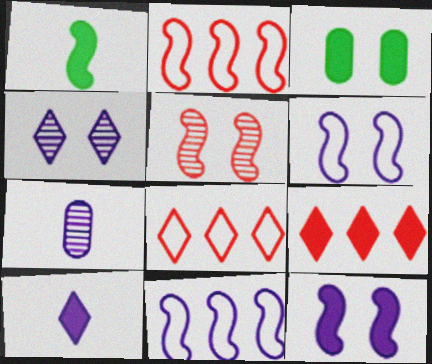[[1, 5, 11]]